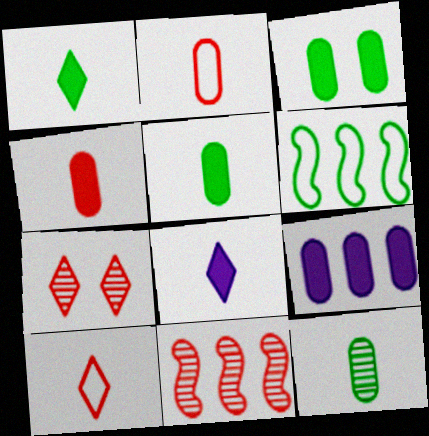[[3, 4, 9]]